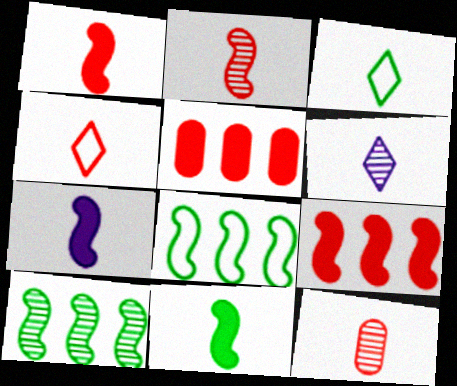[[1, 4, 12], 
[1, 7, 11], 
[3, 7, 12]]